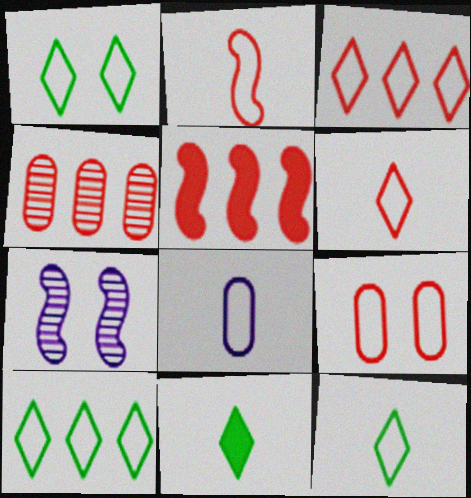[[1, 10, 12], 
[2, 3, 9], 
[2, 8, 12], 
[3, 4, 5]]